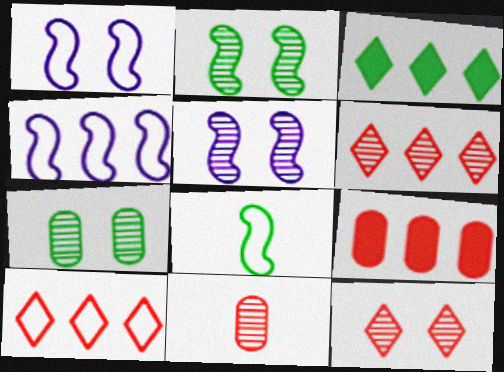[[1, 3, 11], 
[3, 7, 8], 
[5, 7, 12]]